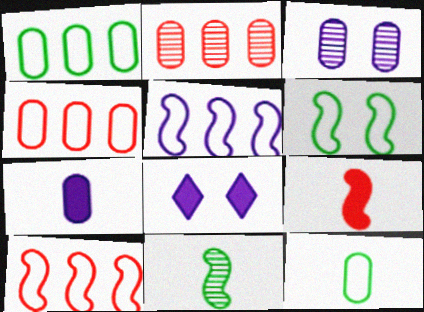[[4, 8, 11]]